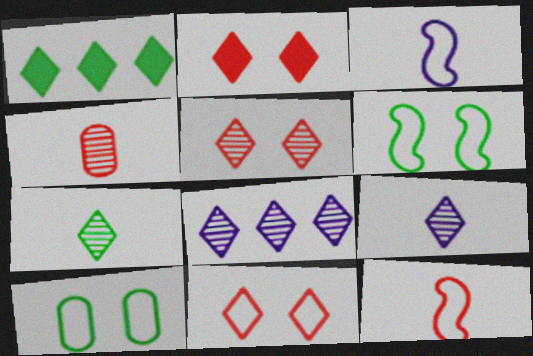[[1, 9, 11], 
[2, 5, 11], 
[5, 7, 8]]